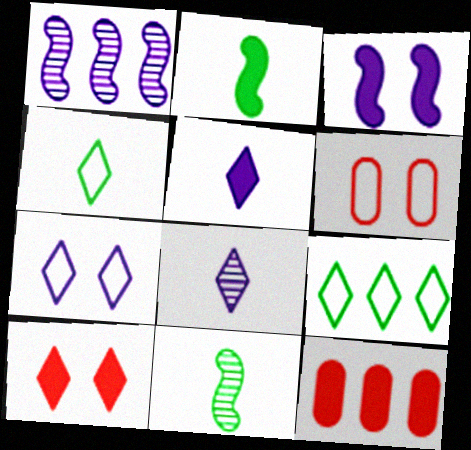[[1, 9, 12], 
[7, 11, 12], 
[8, 9, 10]]